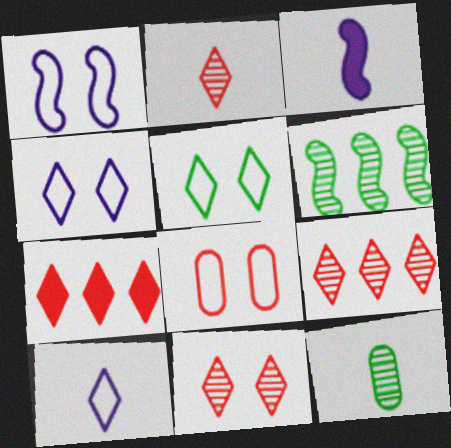[[1, 5, 8], 
[1, 7, 12], 
[2, 9, 11]]